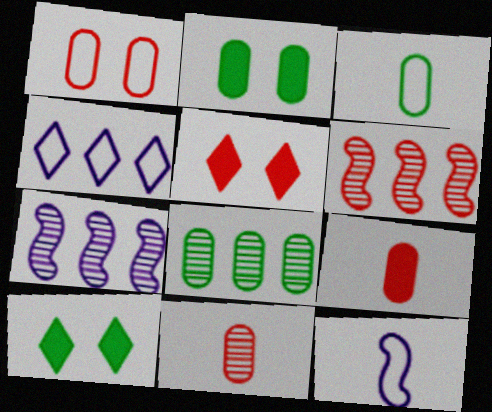[[2, 3, 8], 
[3, 5, 7], 
[5, 8, 12]]